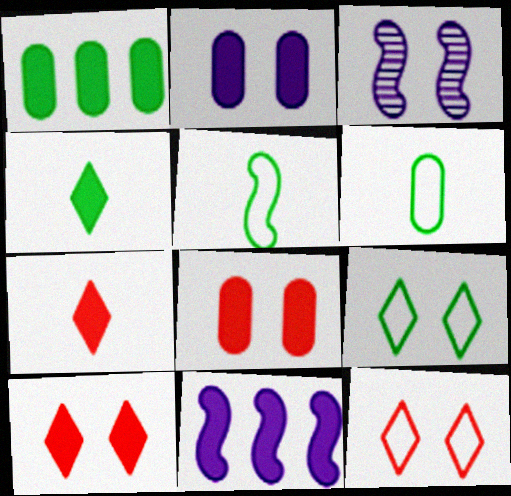[[3, 8, 9], 
[4, 8, 11]]